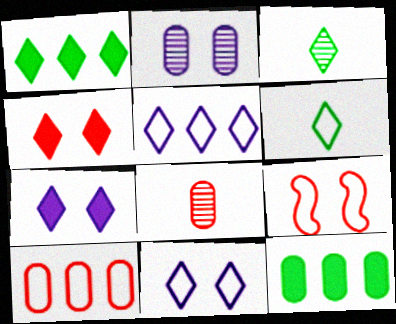[[3, 4, 5]]